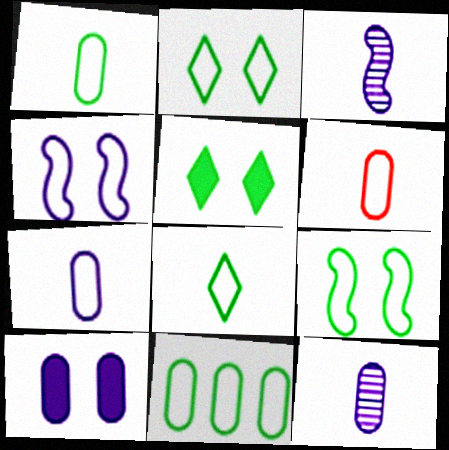[[1, 6, 7], 
[8, 9, 11]]